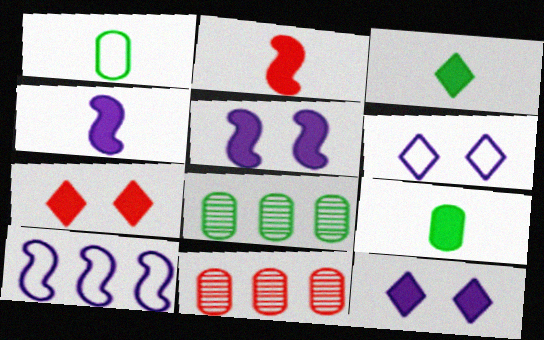[[2, 6, 8]]